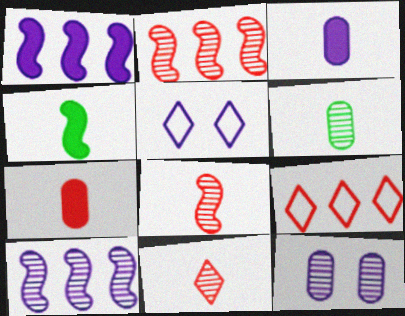[[3, 5, 10], 
[4, 9, 12]]